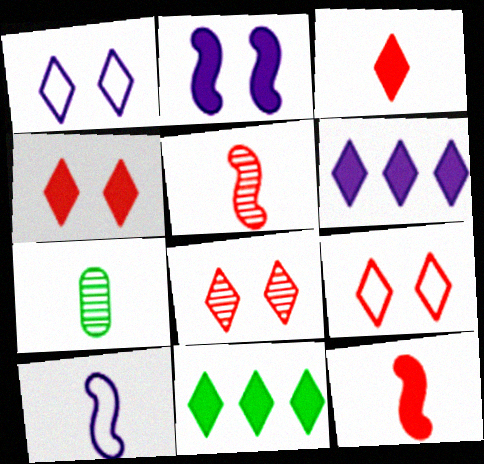[[3, 7, 10], 
[4, 8, 9]]